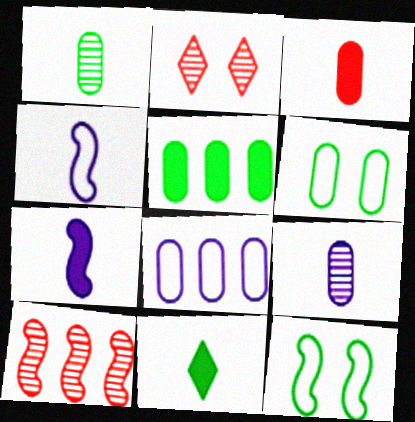[[1, 5, 6], 
[2, 4, 5], 
[3, 7, 11], 
[7, 10, 12]]